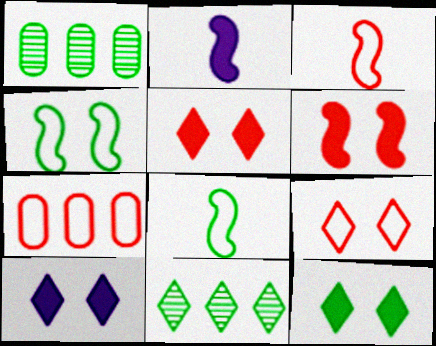[[1, 2, 9], 
[1, 3, 10], 
[1, 8, 12], 
[3, 7, 9], 
[5, 10, 12]]